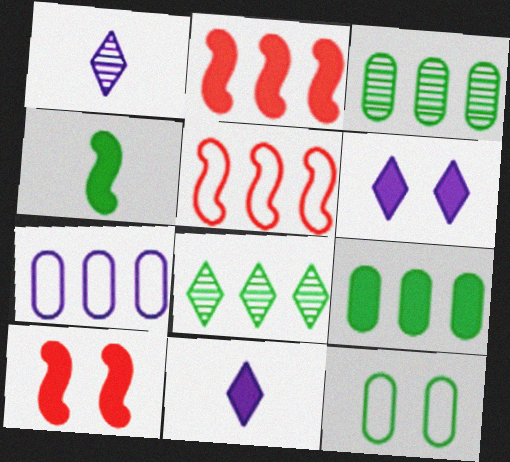[[1, 2, 12], 
[2, 7, 8], 
[4, 8, 12], 
[9, 10, 11]]